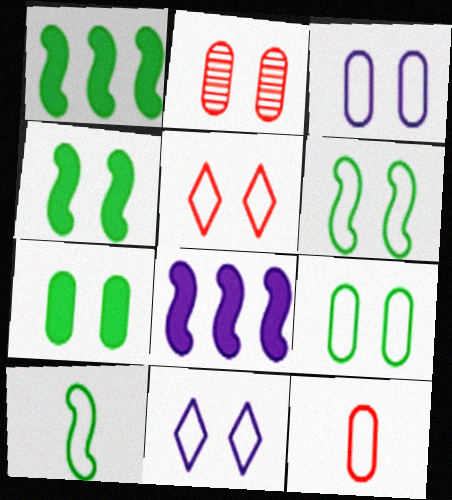[[2, 3, 7], 
[2, 4, 11], 
[3, 5, 6]]